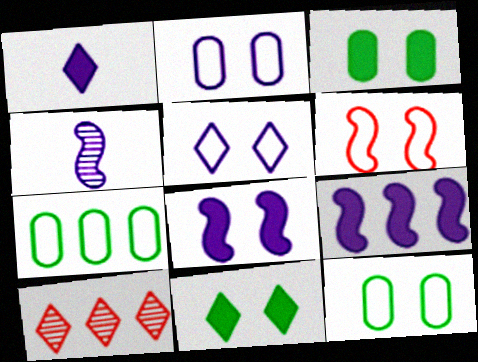[[5, 6, 12], 
[7, 9, 10]]